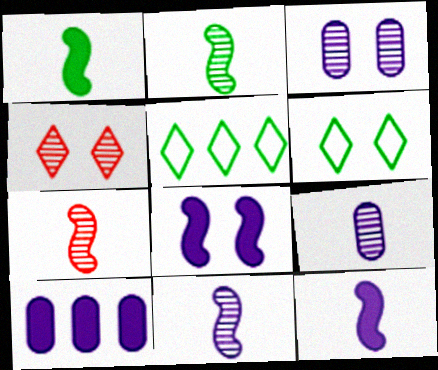[[2, 7, 11], 
[6, 7, 10]]